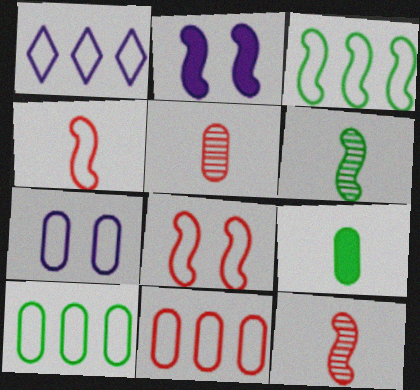[[1, 3, 11], 
[2, 3, 12]]